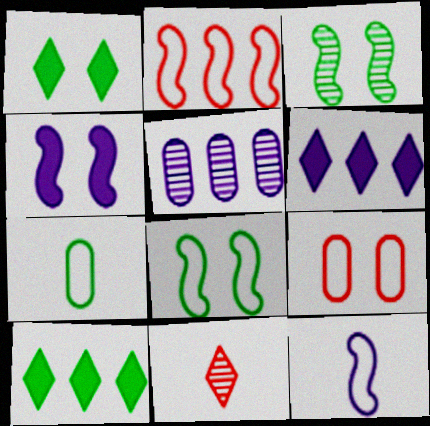[[2, 5, 10], 
[2, 8, 12], 
[3, 5, 11], 
[3, 7, 10]]